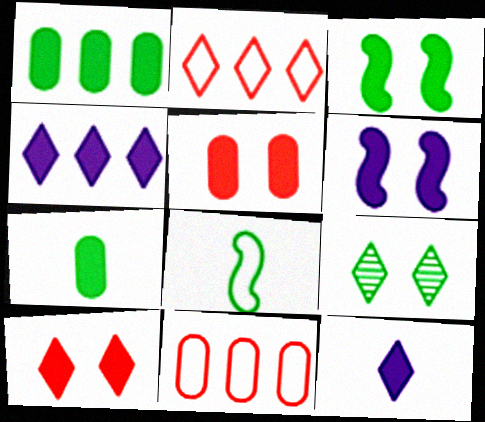[[1, 8, 9], 
[2, 9, 12]]